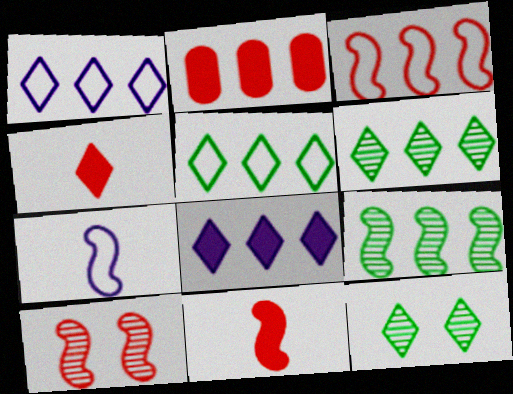[[1, 2, 9], 
[1, 4, 12], 
[2, 7, 12], 
[3, 10, 11]]